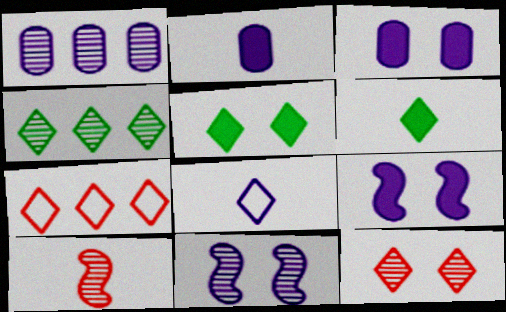[[1, 8, 9]]